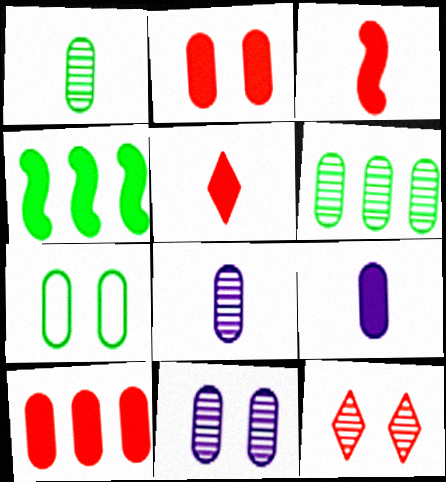[[2, 7, 11], 
[7, 8, 10]]